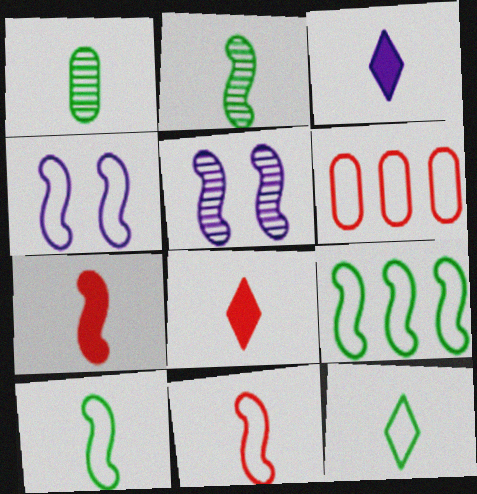[[1, 3, 11], 
[4, 6, 12], 
[4, 9, 11], 
[5, 7, 9]]